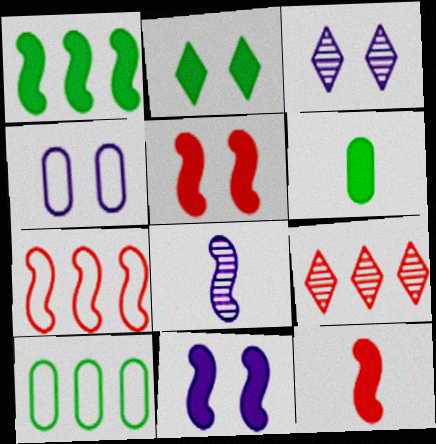[[1, 2, 6], 
[1, 11, 12], 
[3, 4, 11], 
[3, 6, 7], 
[3, 10, 12]]